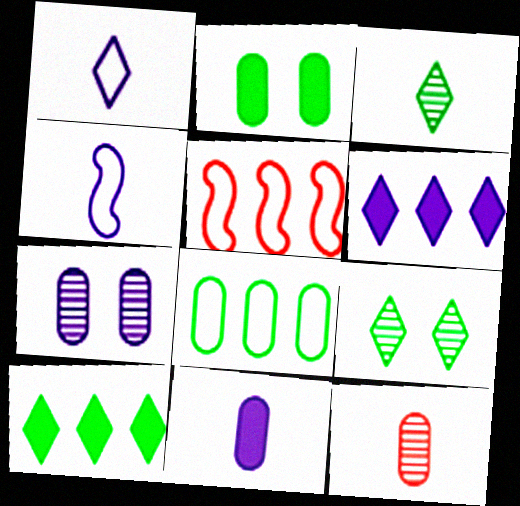[[4, 6, 7], 
[5, 9, 11]]